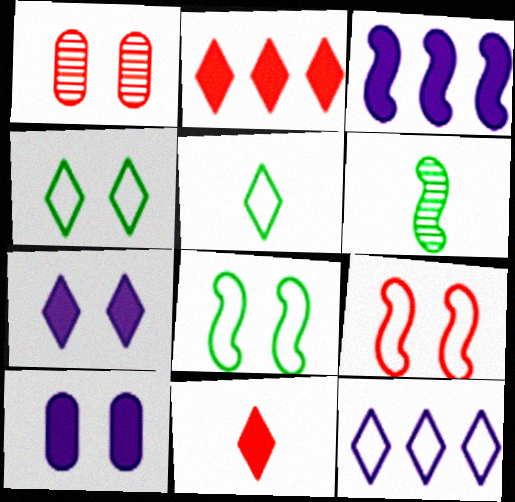[[1, 3, 5], 
[1, 7, 8], 
[3, 6, 9]]